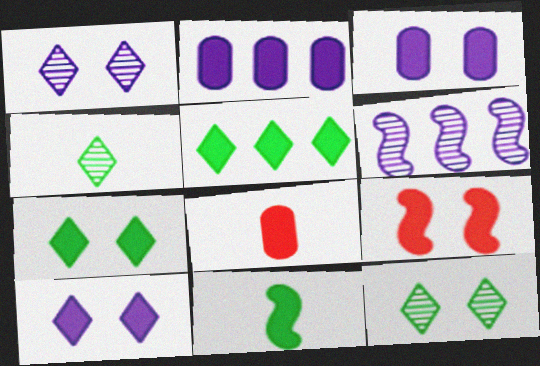[[3, 7, 9]]